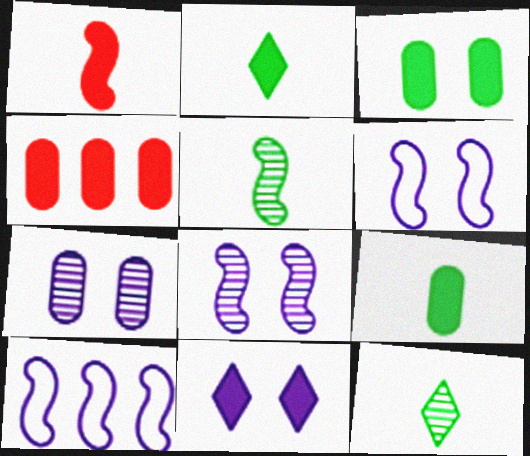[[4, 6, 12], 
[6, 7, 11]]